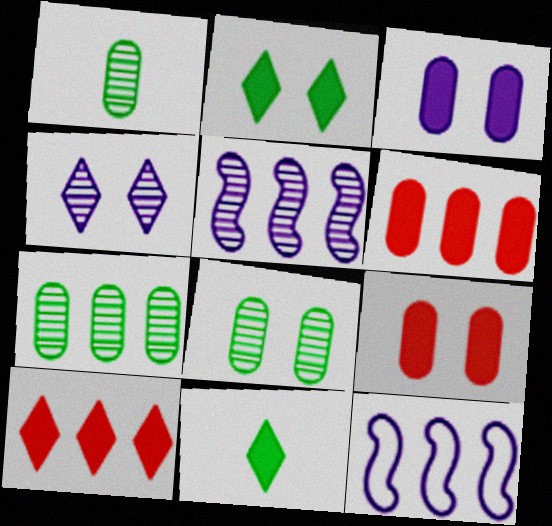[[1, 7, 8], 
[7, 10, 12]]